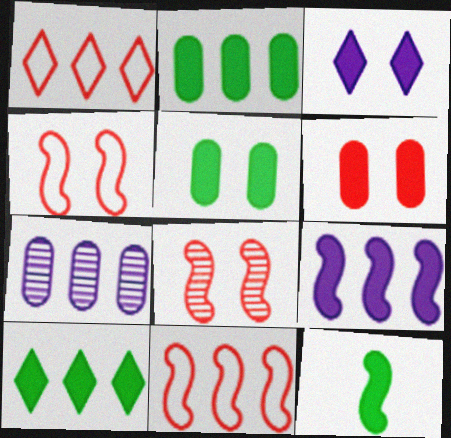[[5, 10, 12], 
[7, 10, 11]]